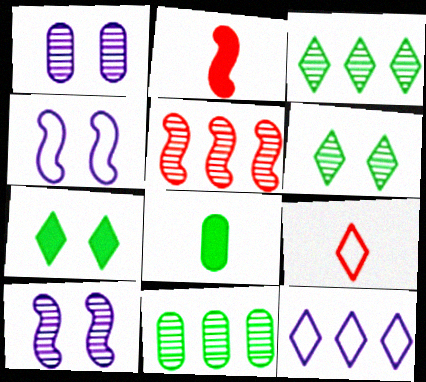[]